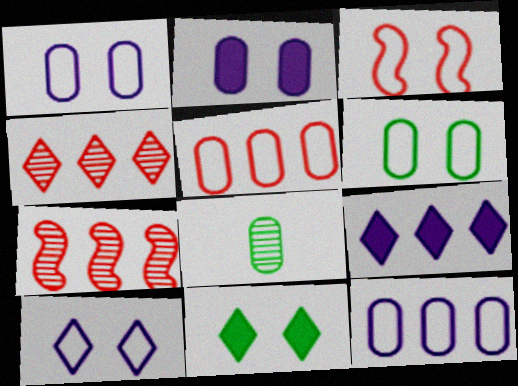[[2, 5, 8], 
[3, 6, 10], 
[3, 8, 9]]